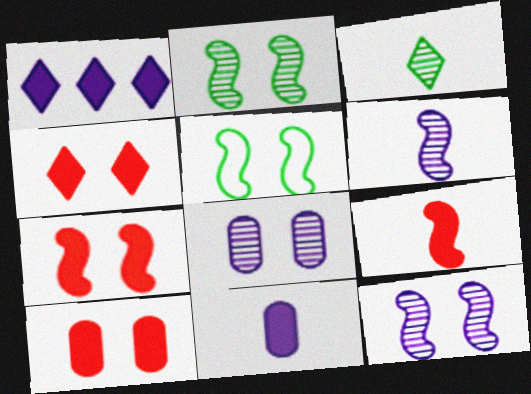[[4, 5, 8], 
[4, 7, 10], 
[5, 7, 12]]